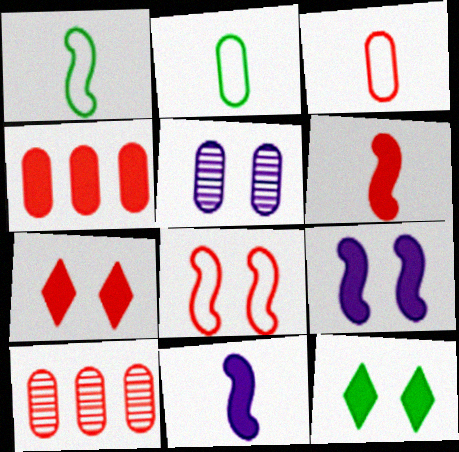[[2, 4, 5], 
[4, 6, 7], 
[4, 11, 12], 
[5, 8, 12]]